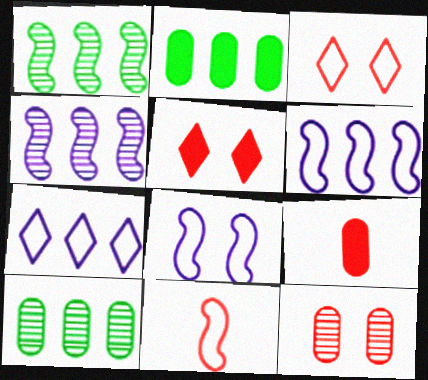[]